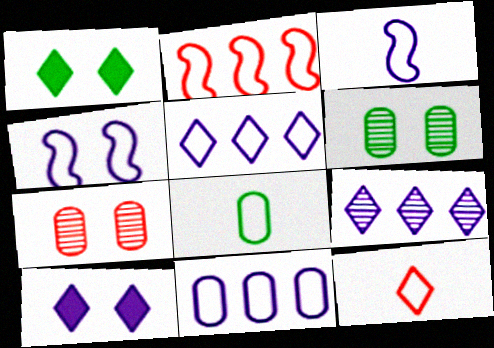[[1, 4, 7], 
[1, 9, 12], 
[3, 8, 12]]